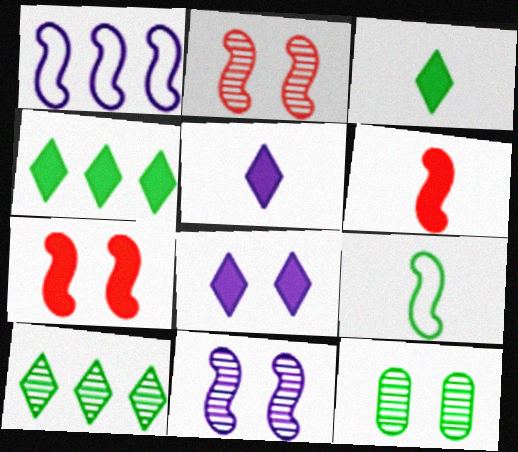[[4, 9, 12]]